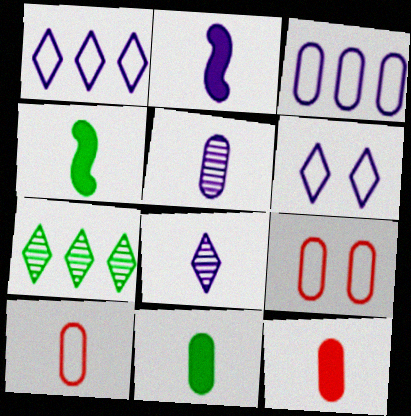[[2, 7, 9], 
[4, 8, 10], 
[5, 10, 11]]